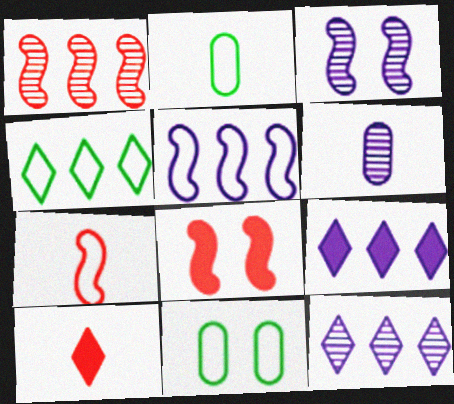[[1, 7, 8], 
[2, 8, 12], 
[3, 6, 12], 
[4, 6, 8]]